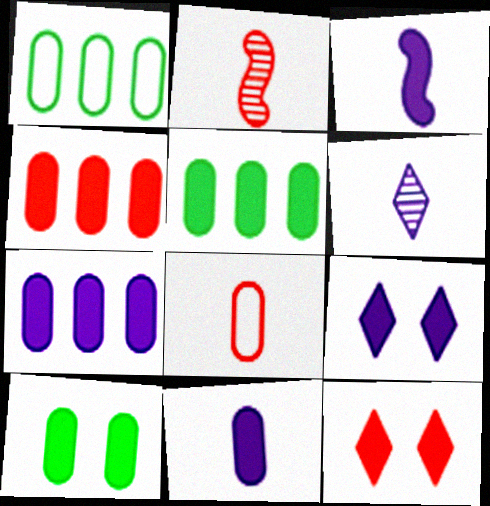[[1, 2, 9], 
[3, 5, 12], 
[3, 7, 9], 
[4, 5, 7], 
[4, 10, 11]]